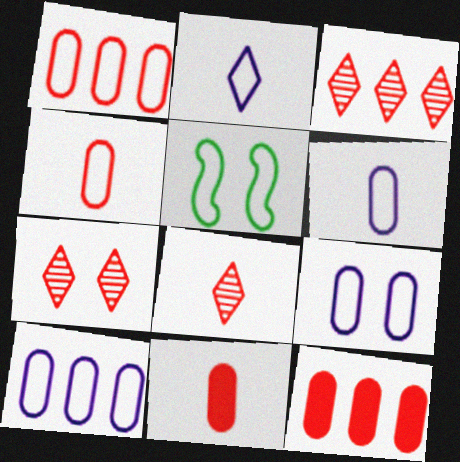[[1, 2, 5], 
[3, 7, 8], 
[6, 9, 10]]